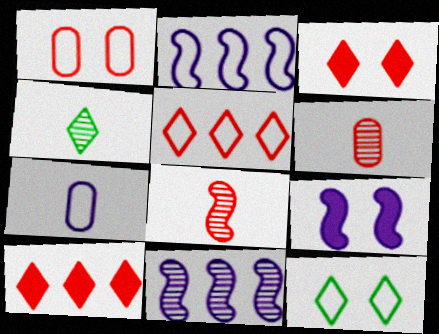[[1, 8, 10]]